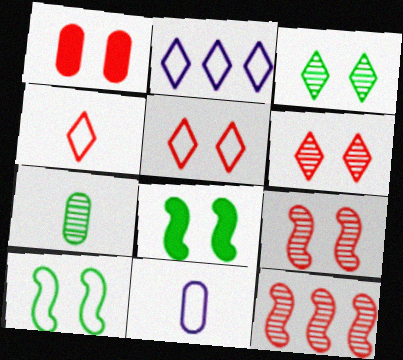[[1, 4, 12], 
[1, 5, 9]]